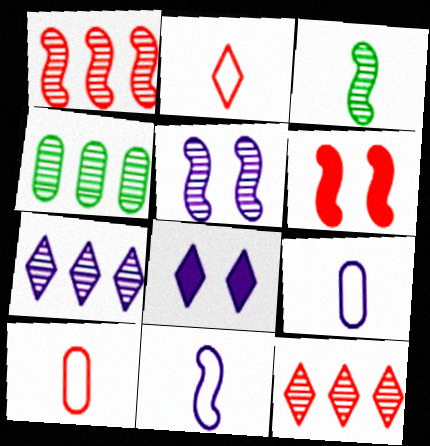[[1, 3, 5], 
[1, 4, 7], 
[6, 10, 12]]